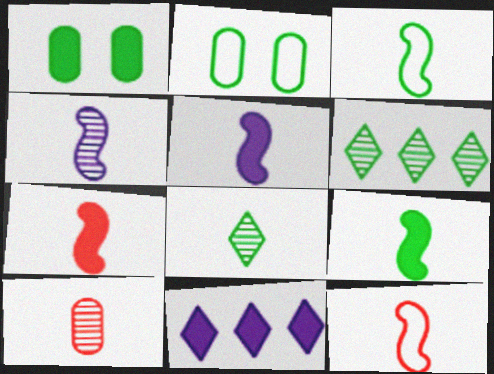[[1, 3, 6], 
[1, 7, 11], 
[2, 6, 9], 
[3, 4, 7], 
[4, 8, 10], 
[4, 9, 12], 
[5, 7, 9]]